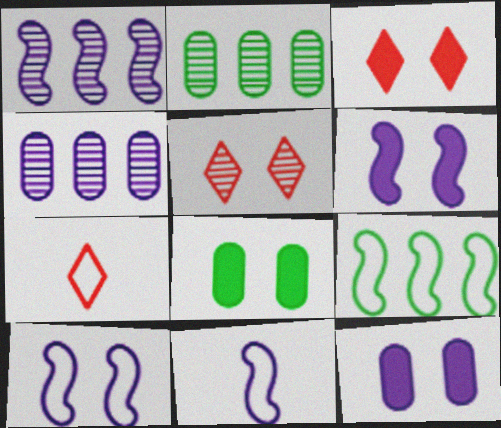[[1, 6, 11], 
[1, 7, 8], 
[2, 3, 11], 
[2, 6, 7], 
[3, 6, 8], 
[5, 8, 10]]